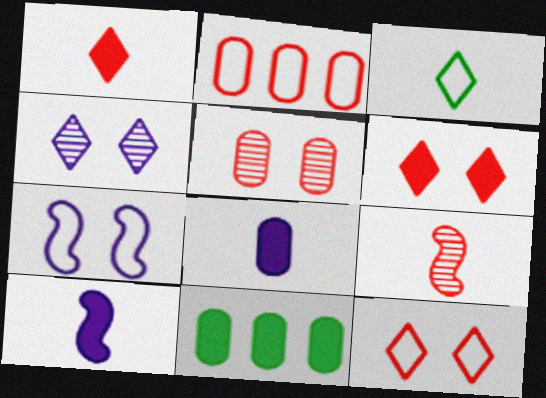[[2, 3, 7], 
[2, 6, 9], 
[3, 8, 9], 
[6, 10, 11]]